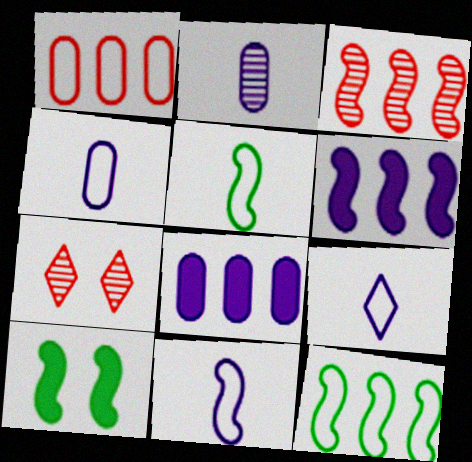[[3, 6, 12], 
[3, 10, 11], 
[4, 9, 11], 
[5, 7, 8]]